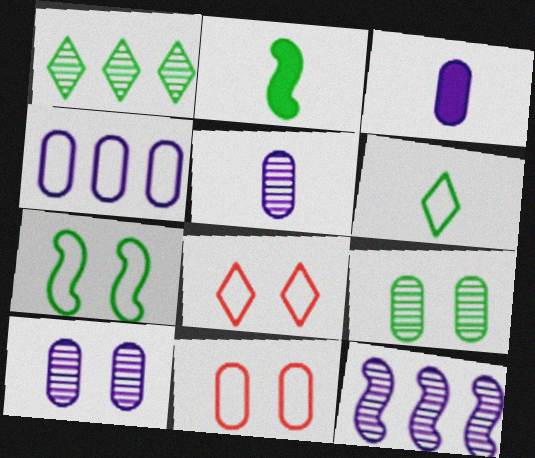[[3, 4, 10]]